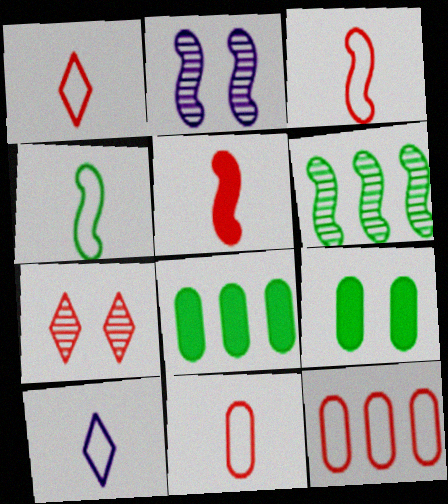[[1, 2, 8], 
[1, 3, 11], 
[4, 10, 11], 
[5, 7, 12]]